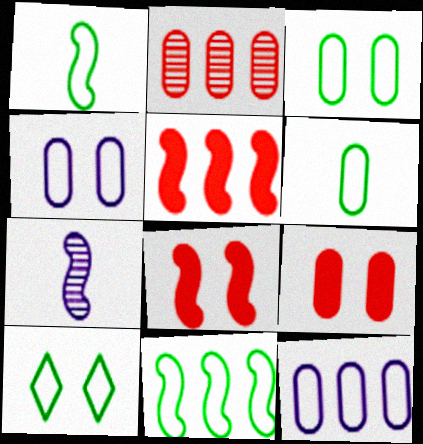[[6, 10, 11], 
[7, 8, 11]]